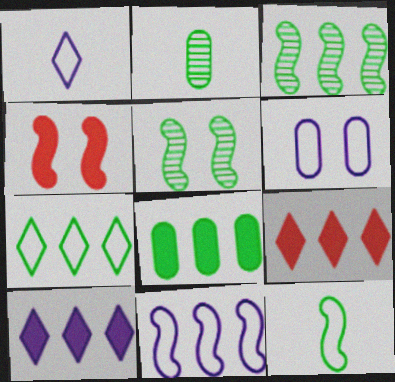[[1, 6, 11], 
[3, 7, 8]]